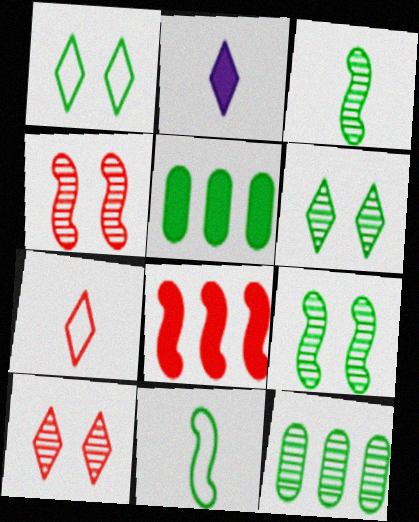[[1, 3, 5], 
[3, 6, 12], 
[5, 6, 11]]